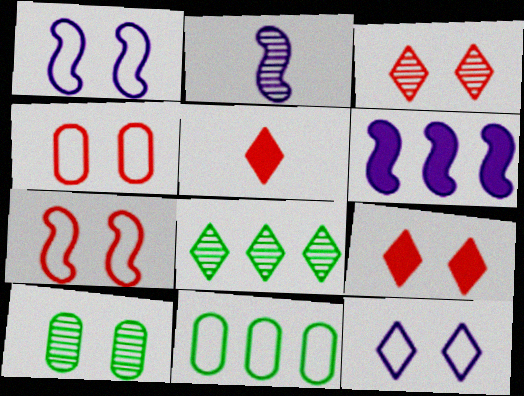[[1, 2, 6], 
[1, 9, 10], 
[2, 9, 11], 
[5, 8, 12]]